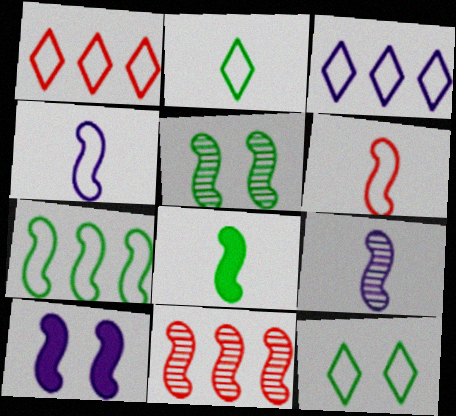[[5, 7, 8], 
[5, 9, 11], 
[6, 8, 9]]